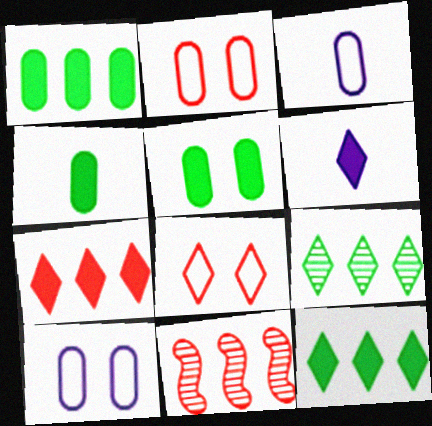[[1, 4, 5], 
[6, 8, 9]]